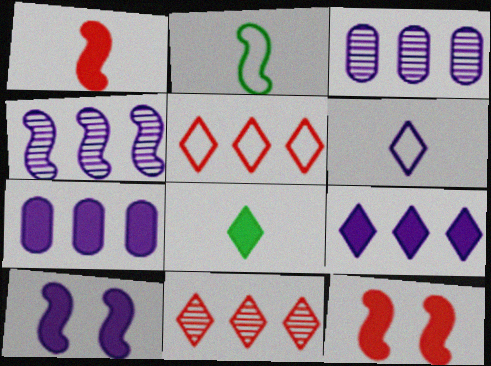[[2, 4, 12], 
[3, 6, 10], 
[7, 8, 12]]